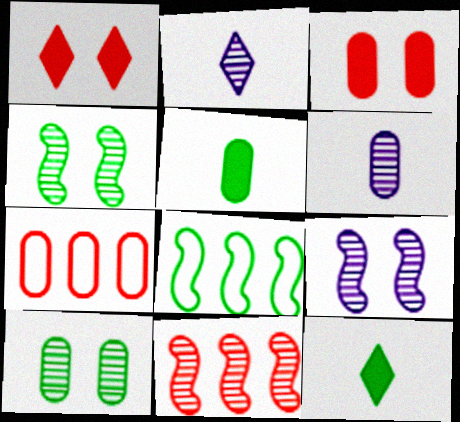[[1, 6, 8], 
[2, 3, 8], 
[2, 10, 11], 
[7, 9, 12], 
[8, 10, 12]]